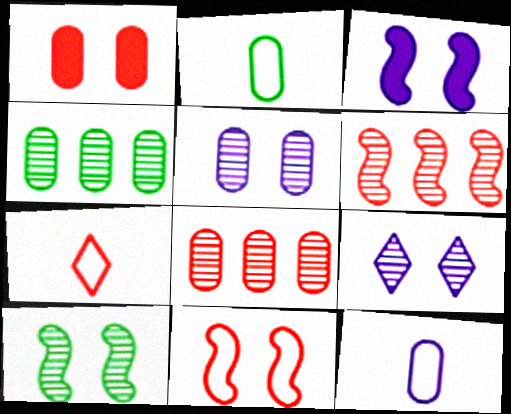[[1, 4, 12], 
[1, 6, 7], 
[3, 4, 7], 
[3, 10, 11]]